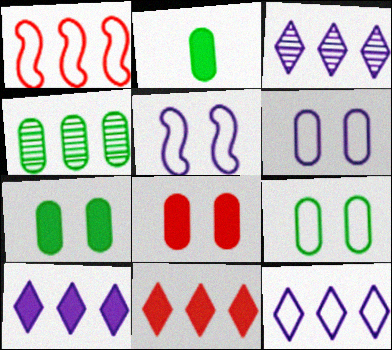[[1, 4, 10], 
[2, 4, 9], 
[3, 10, 12]]